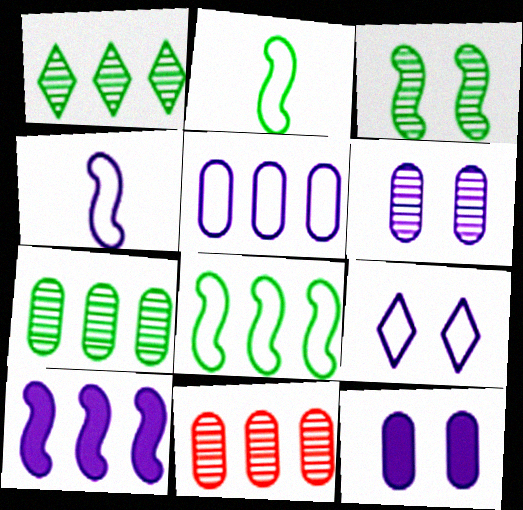[[4, 5, 9]]